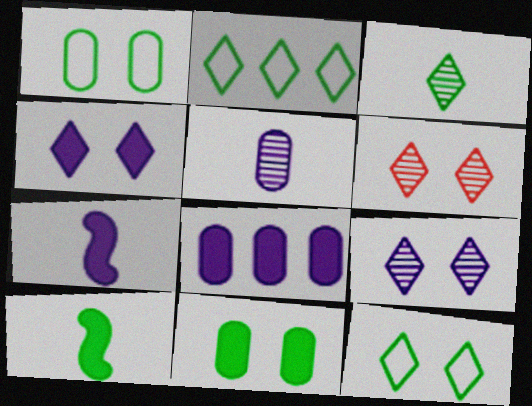[[4, 6, 12], 
[4, 7, 8]]